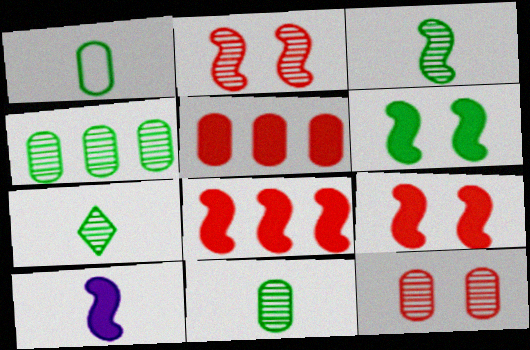[[3, 7, 11], 
[6, 8, 10]]